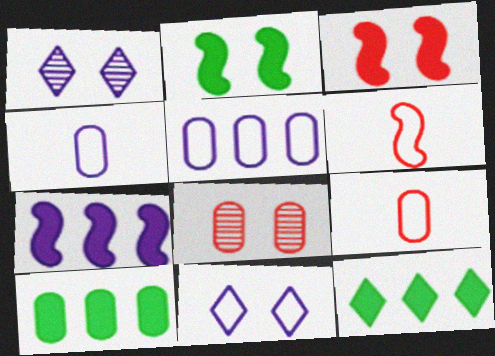[[1, 4, 7], 
[1, 6, 10], 
[2, 8, 11], 
[4, 8, 10]]